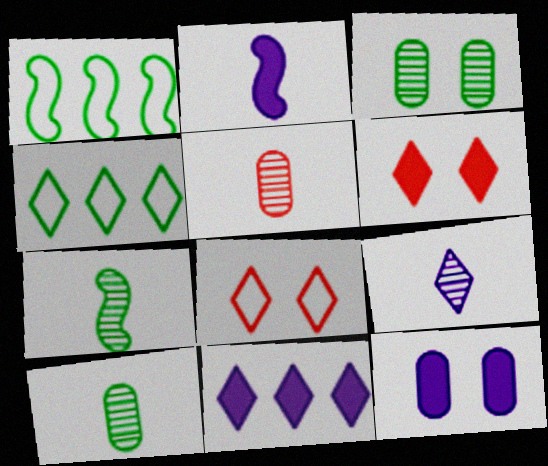[[2, 11, 12], 
[4, 6, 9], 
[5, 7, 9]]